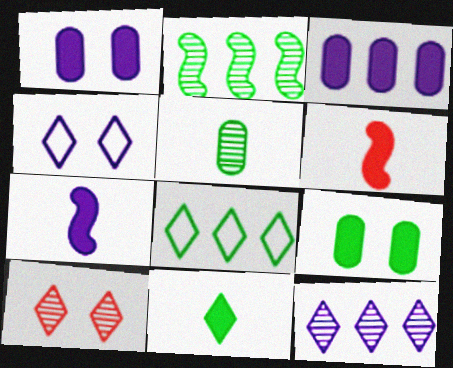[]